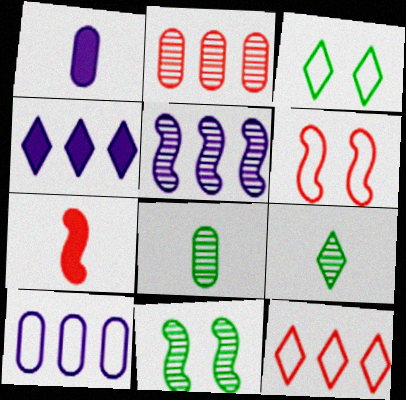[[1, 11, 12], 
[4, 5, 10], 
[4, 6, 8]]